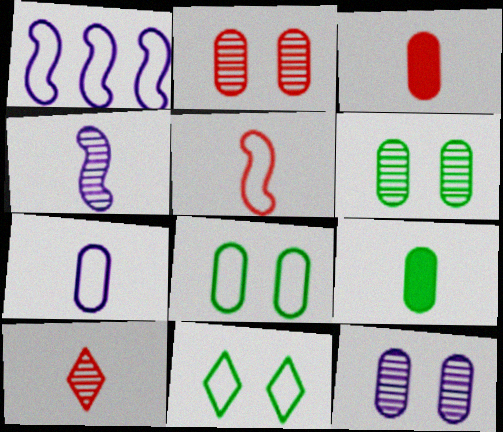[[2, 6, 12], 
[3, 5, 10]]